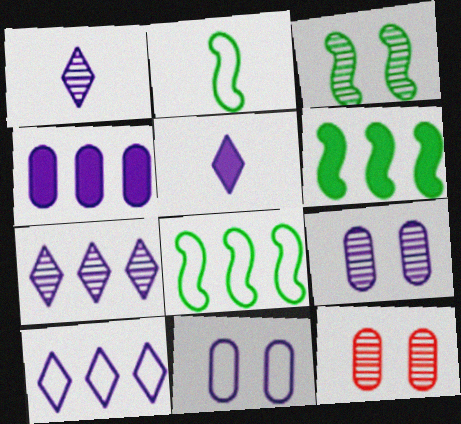[[2, 3, 6], 
[5, 8, 12]]